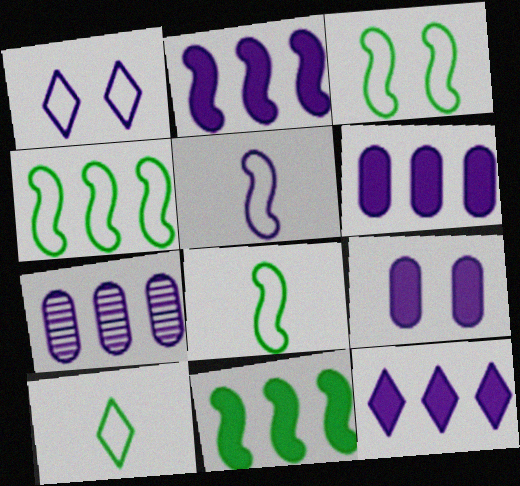[[2, 6, 12], 
[3, 4, 8]]